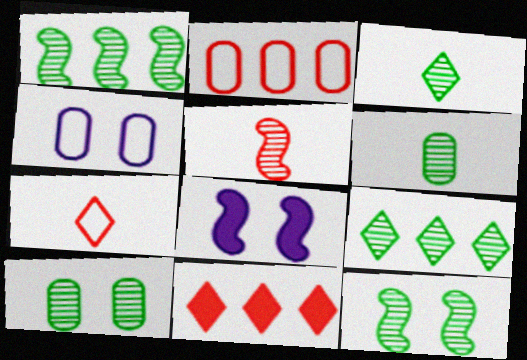[[1, 3, 10], 
[2, 3, 8], 
[6, 9, 12]]